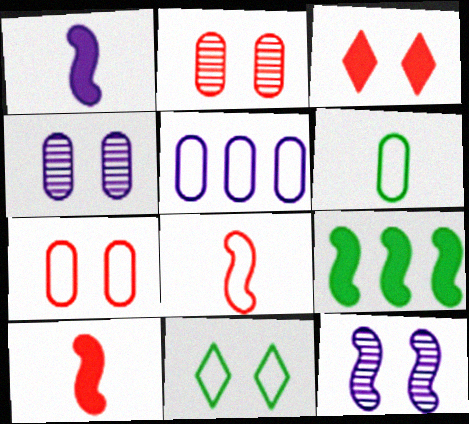[[5, 6, 7], 
[5, 8, 11], 
[8, 9, 12]]